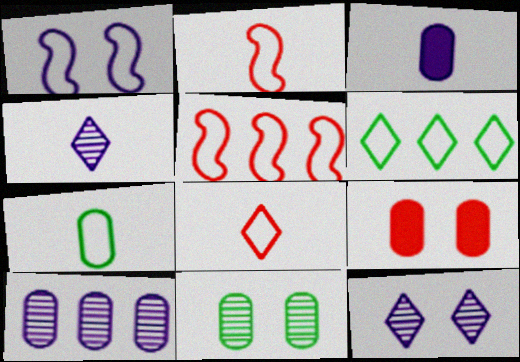[[7, 9, 10]]